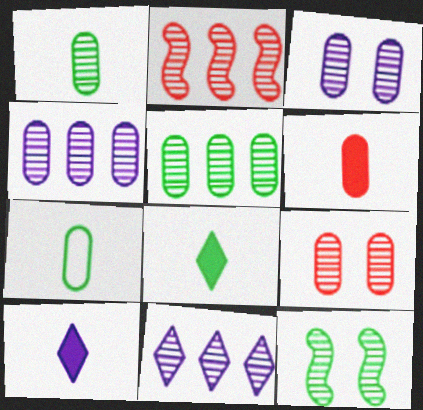[[1, 4, 9], 
[2, 5, 11]]